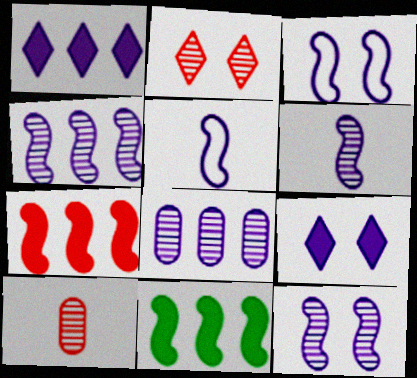[[4, 6, 12], 
[5, 8, 9]]